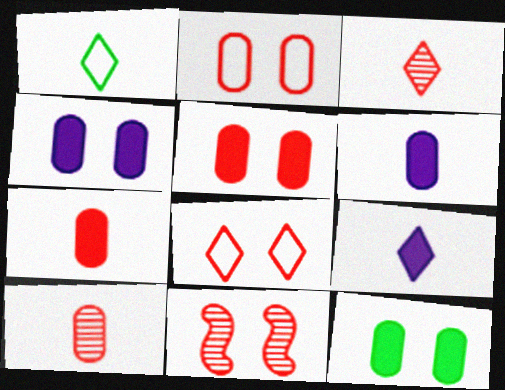[[1, 3, 9], 
[4, 5, 12], 
[5, 8, 11]]